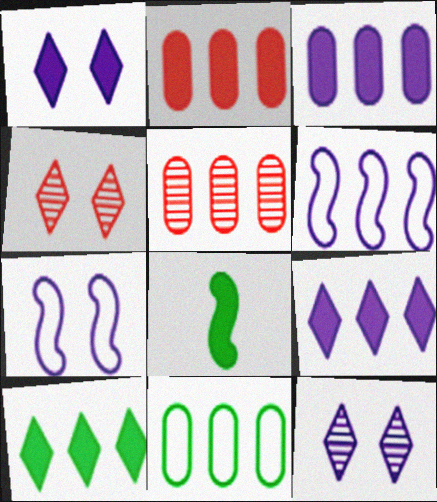[[1, 2, 8], 
[3, 5, 11], 
[5, 6, 10]]